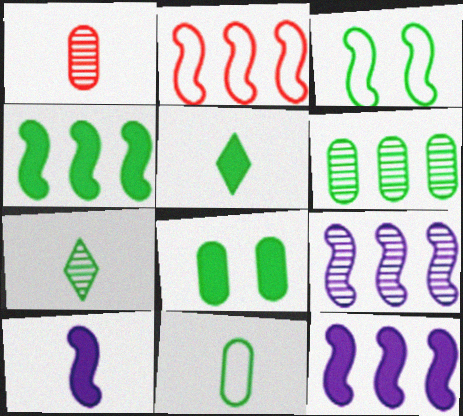[[2, 4, 9], 
[3, 5, 6], 
[4, 5, 8], 
[6, 8, 11]]